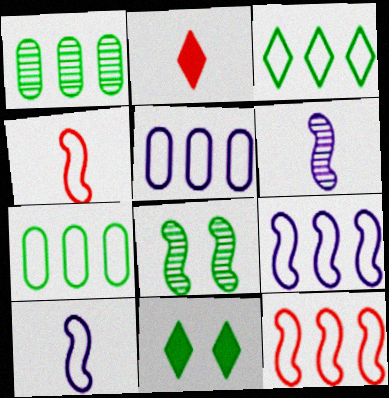[[2, 5, 8], 
[3, 5, 12]]